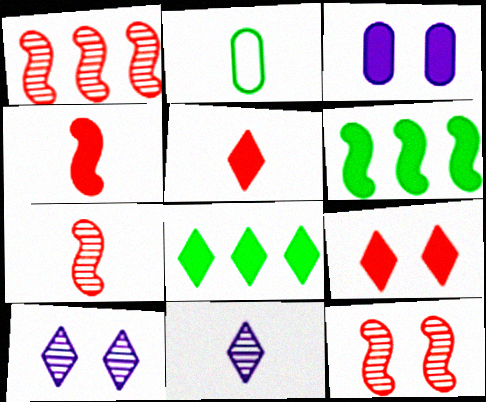[[1, 7, 12], 
[2, 4, 11], 
[3, 4, 8], 
[3, 5, 6]]